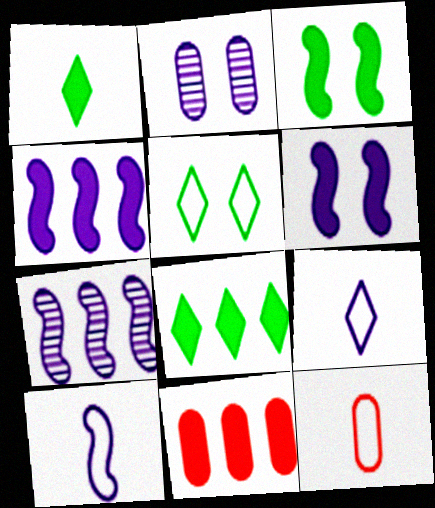[[1, 6, 11], 
[2, 4, 9], 
[4, 8, 11], 
[6, 7, 10]]